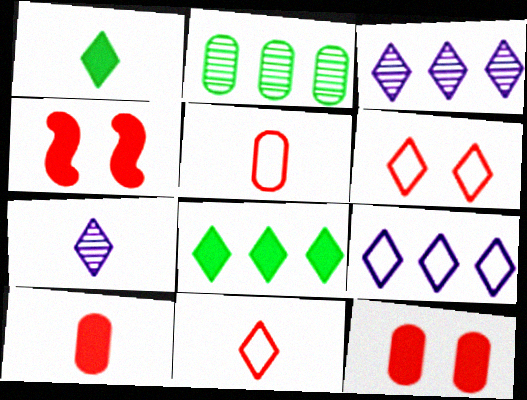[[1, 3, 6], 
[1, 7, 11], 
[6, 7, 8]]